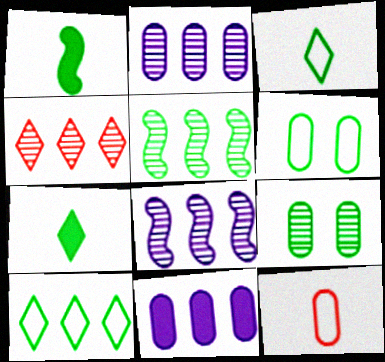[[1, 9, 10], 
[2, 4, 5], 
[5, 6, 7], 
[9, 11, 12]]